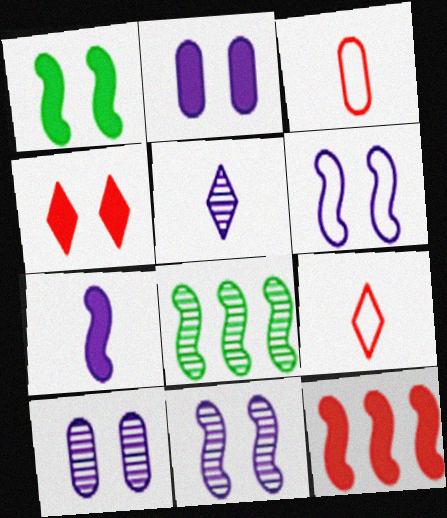[[1, 2, 4], 
[1, 7, 12], 
[2, 8, 9]]